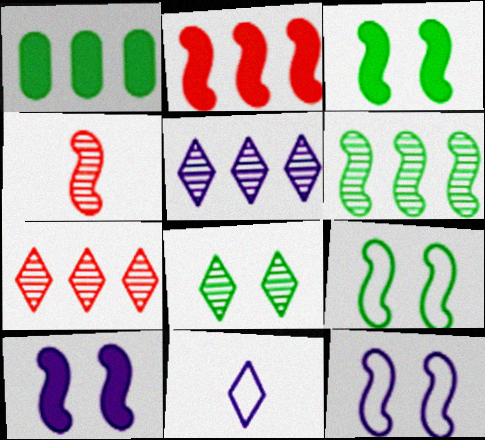[]